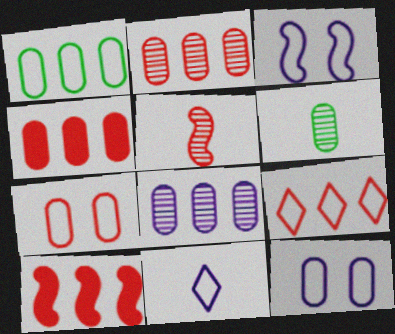[[1, 4, 8], 
[2, 9, 10], 
[4, 6, 12]]